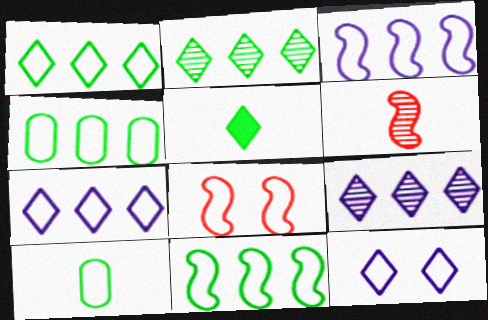[[1, 4, 11], 
[7, 8, 10]]